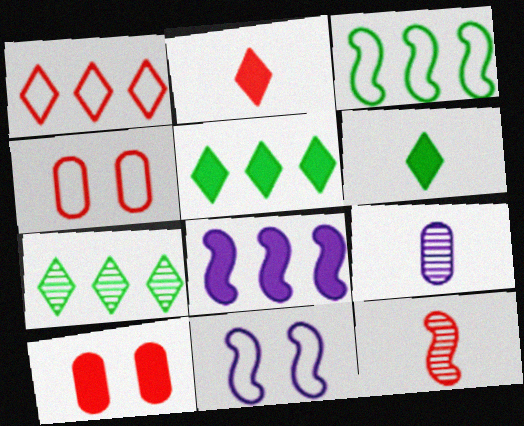[[1, 10, 12], 
[6, 8, 10]]